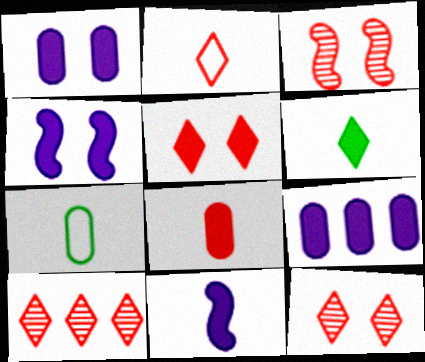[[2, 5, 10], 
[4, 7, 10], 
[6, 8, 11]]